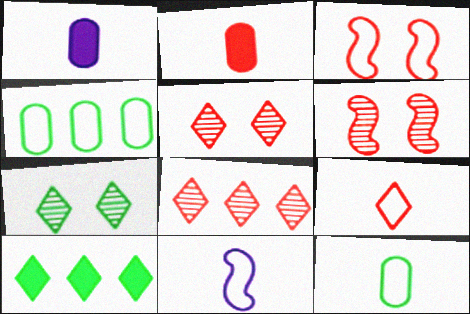[[2, 3, 8], 
[9, 11, 12]]